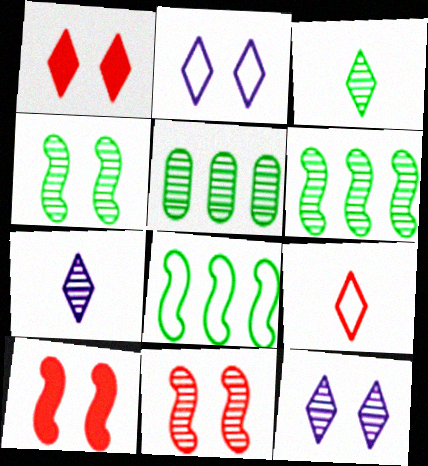[[3, 4, 5], 
[5, 7, 11]]